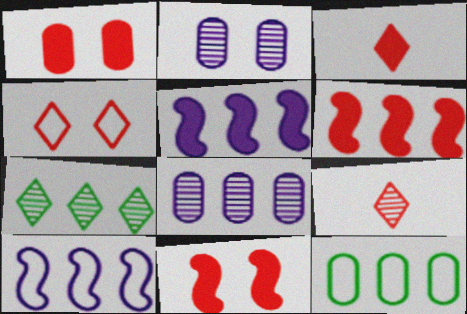[[1, 3, 6]]